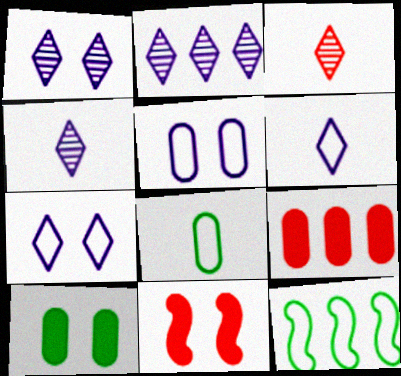[[1, 2, 4], 
[2, 8, 11], 
[2, 9, 12]]